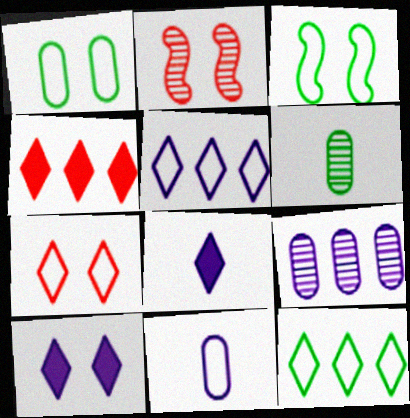[[1, 2, 10]]